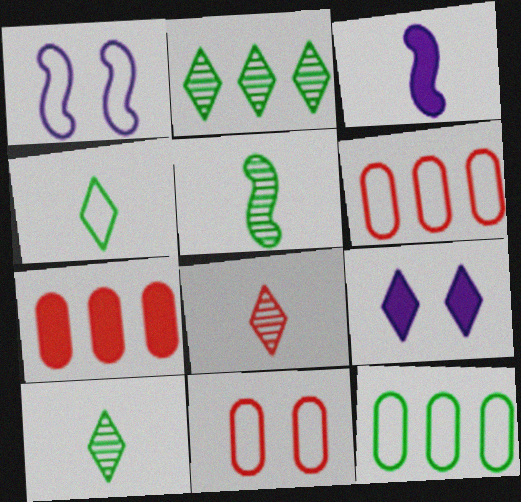[[1, 4, 6], 
[1, 7, 10], 
[2, 3, 11], 
[5, 6, 9]]